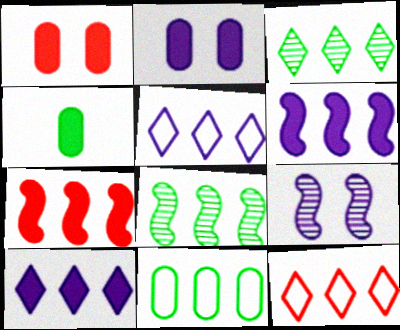[[3, 10, 12], 
[4, 9, 12]]